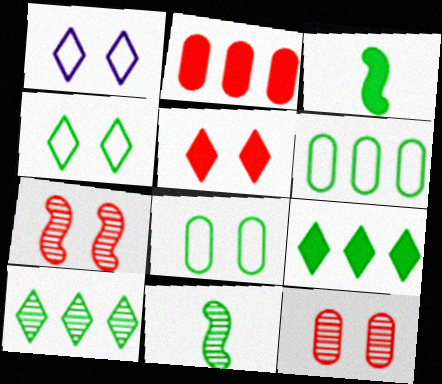[[1, 2, 11], 
[3, 8, 10], 
[8, 9, 11]]